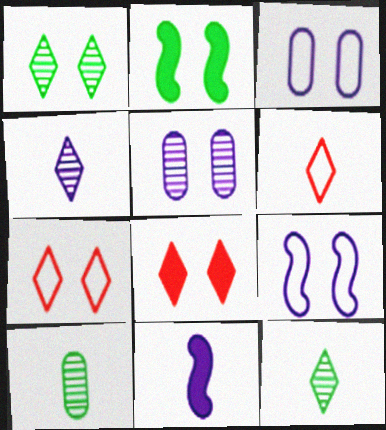[[2, 5, 7], 
[6, 10, 11]]